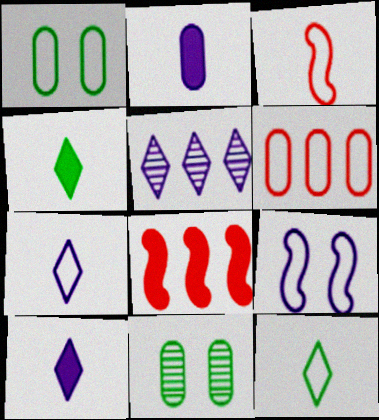[[2, 5, 9], 
[2, 6, 11], 
[6, 9, 12], 
[7, 8, 11]]